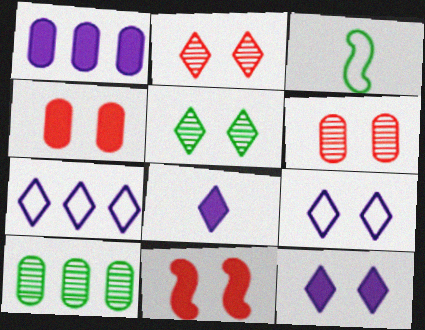[[1, 2, 3]]